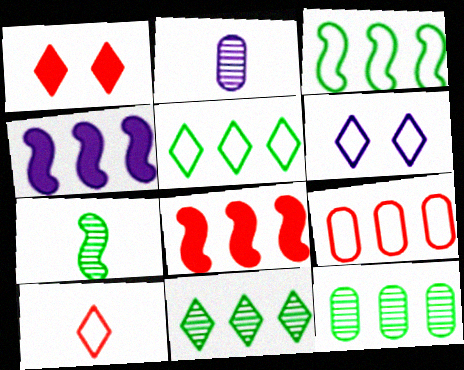[[1, 2, 3], 
[2, 4, 6], 
[4, 9, 11], 
[5, 6, 10]]